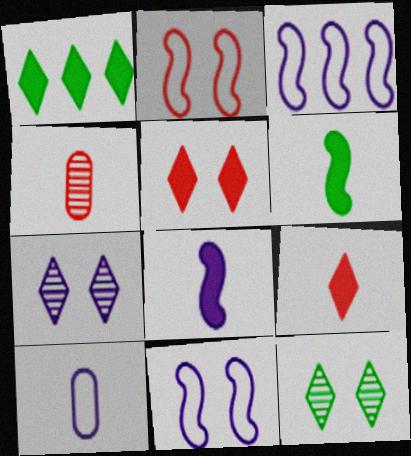[[1, 4, 11]]